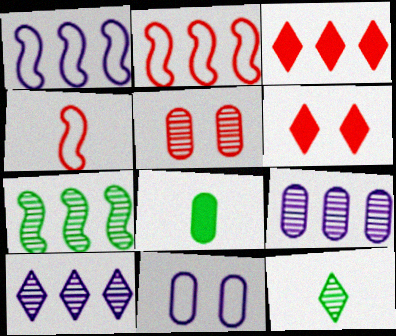[[3, 4, 5]]